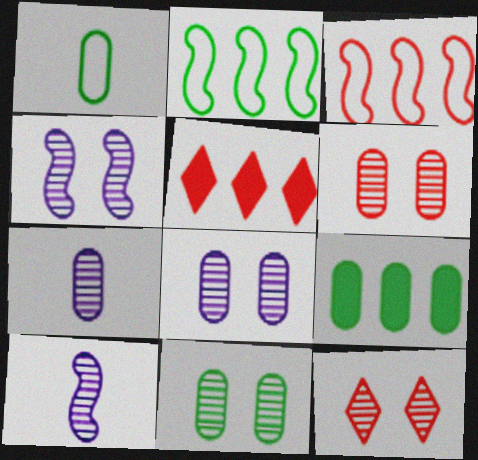[[1, 4, 5], 
[1, 9, 11], 
[4, 11, 12], 
[6, 8, 11]]